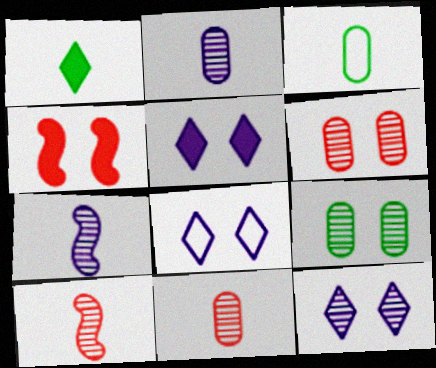[[4, 8, 9], 
[5, 8, 12]]